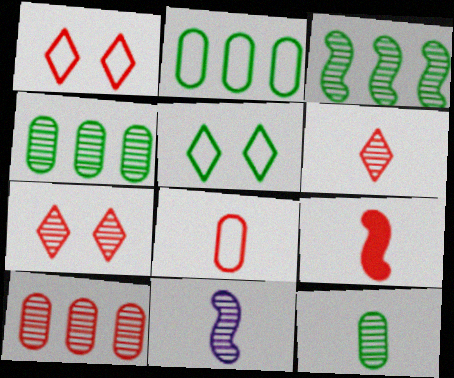[[1, 9, 10], 
[4, 7, 11], 
[6, 8, 9], 
[6, 11, 12]]